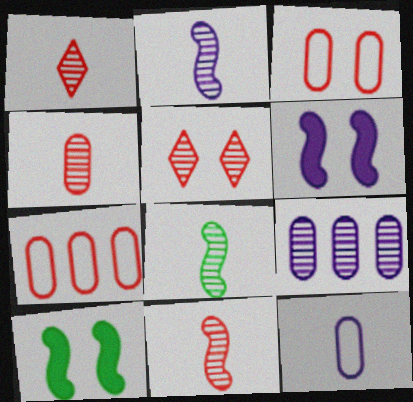[[1, 4, 11], 
[2, 8, 11], 
[5, 8, 9]]